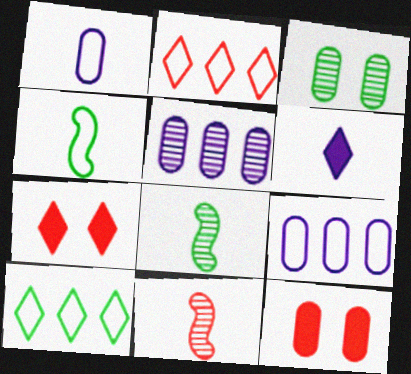[[2, 11, 12], 
[4, 5, 7], 
[7, 8, 9]]